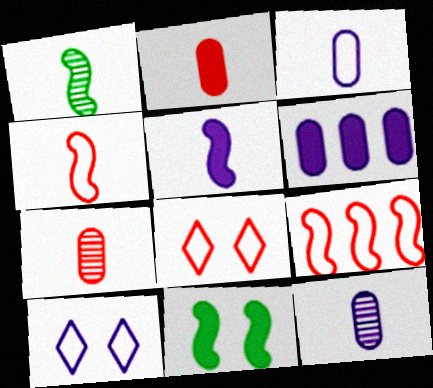[[1, 4, 5], 
[1, 6, 8]]